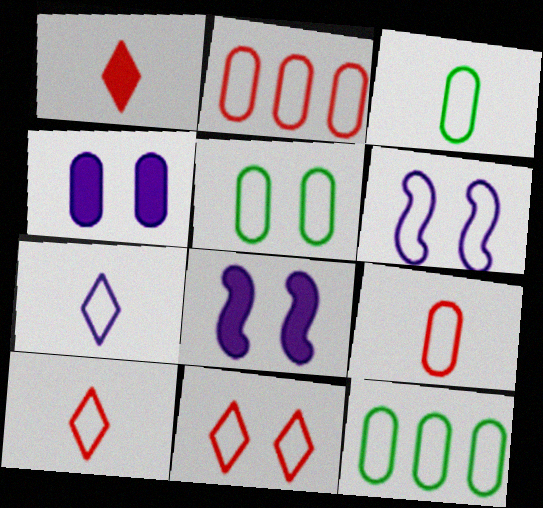[[3, 5, 12], 
[5, 6, 11], 
[6, 10, 12]]